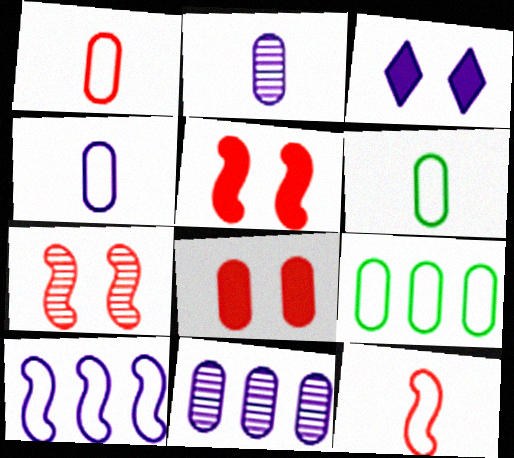[[1, 4, 6], 
[2, 3, 10], 
[2, 8, 9], 
[6, 8, 11]]